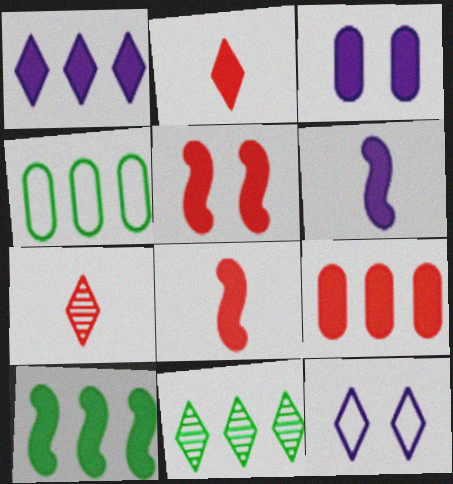[[1, 3, 6], 
[1, 9, 10], 
[2, 3, 10], 
[2, 5, 9], 
[2, 11, 12], 
[4, 10, 11], 
[5, 6, 10]]